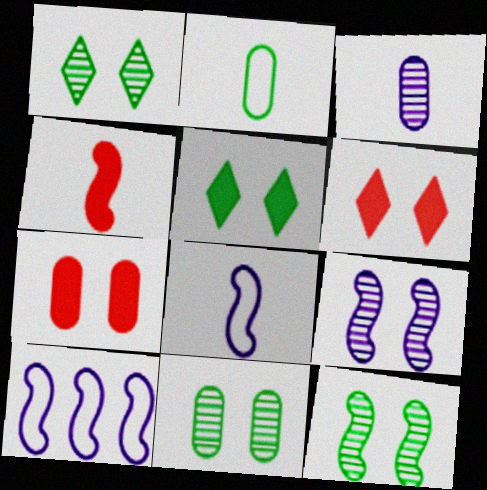[[1, 11, 12], 
[4, 10, 12]]